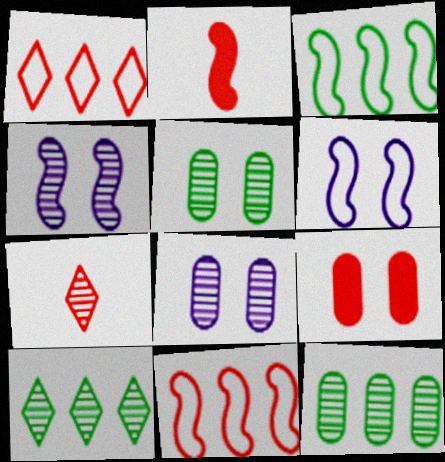[[2, 3, 4], 
[4, 7, 12], 
[7, 9, 11]]